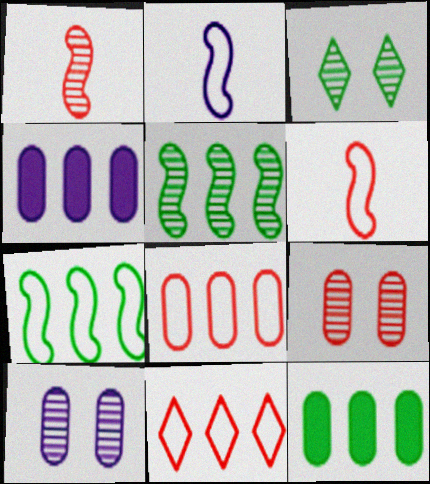[[3, 4, 6], 
[4, 5, 11]]